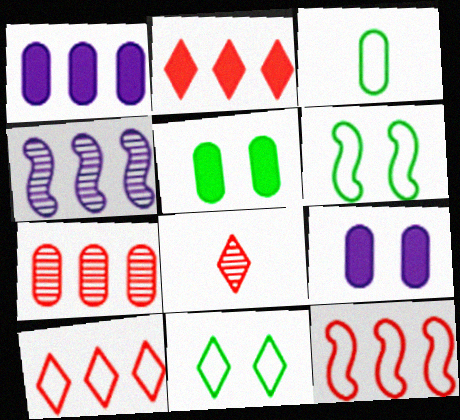[[1, 6, 8], 
[2, 7, 12], 
[3, 7, 9]]